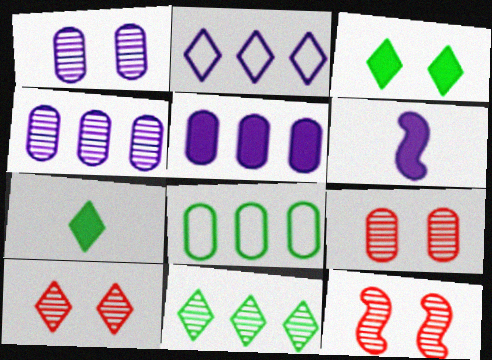[[1, 2, 6], 
[2, 7, 10], 
[6, 8, 10], 
[9, 10, 12]]